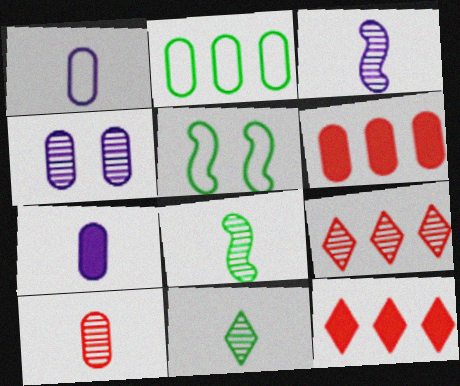[[3, 10, 11], 
[4, 8, 9], 
[5, 7, 9]]